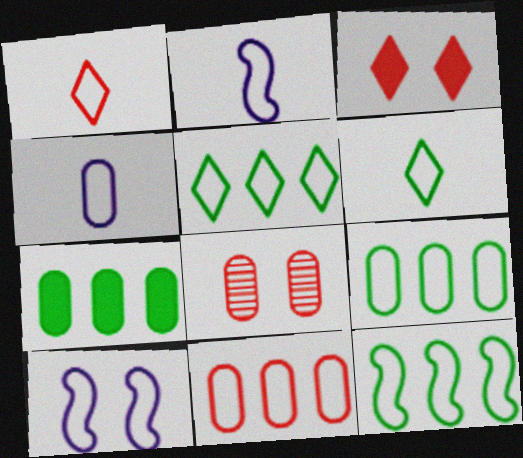[[1, 9, 10], 
[4, 7, 8], 
[5, 9, 12], 
[6, 10, 11]]